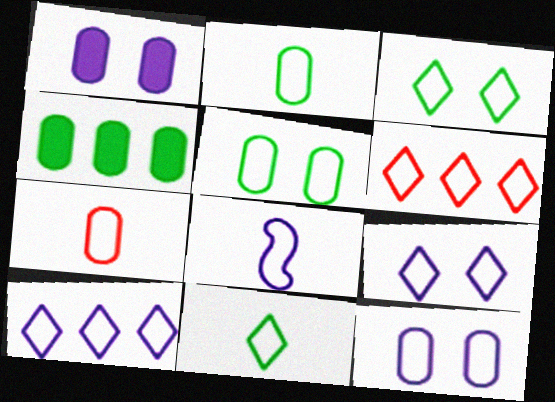[[5, 6, 8], 
[6, 9, 11], 
[7, 8, 11], 
[8, 10, 12]]